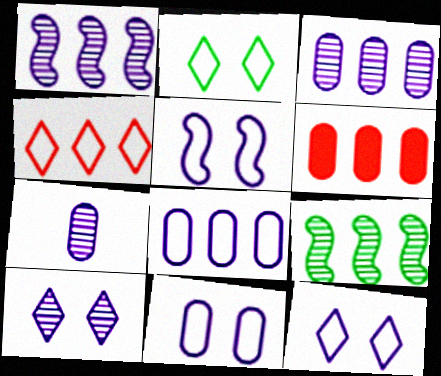[[1, 7, 10], 
[5, 11, 12]]